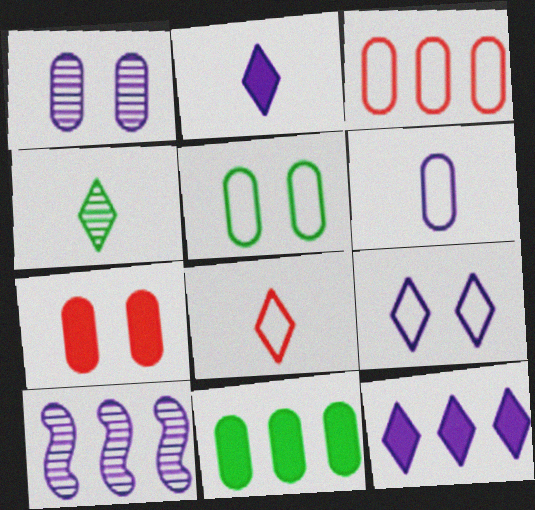[[1, 5, 7], 
[2, 4, 8], 
[3, 5, 6]]